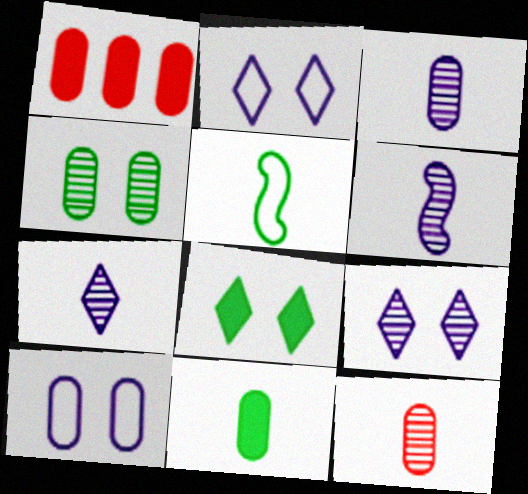[[1, 5, 9], 
[3, 6, 7]]